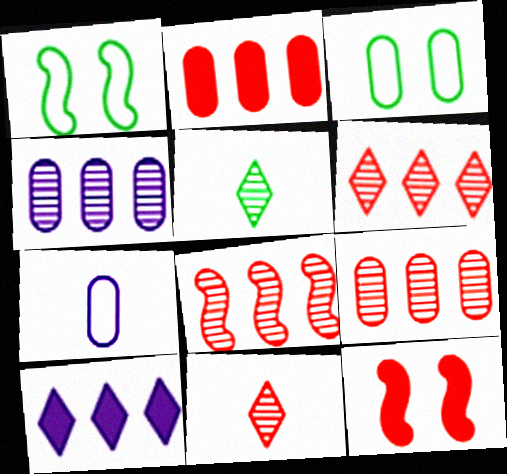[[6, 8, 9]]